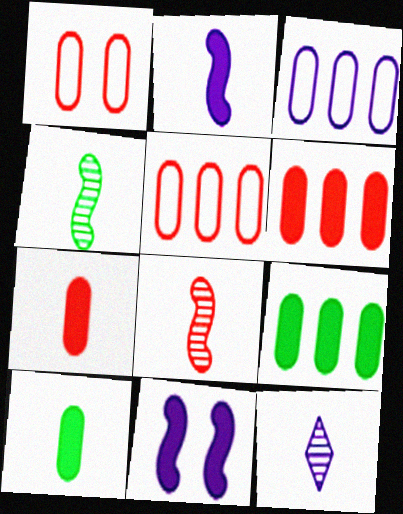[[3, 11, 12]]